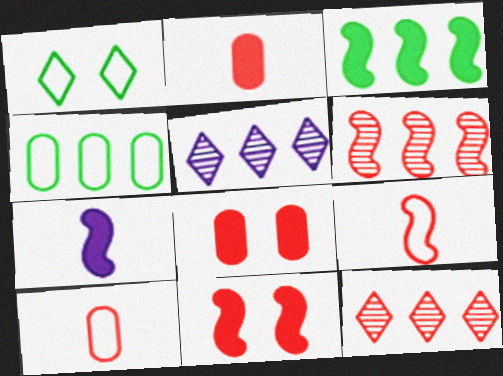[[3, 7, 11], 
[6, 9, 11], 
[8, 9, 12], 
[10, 11, 12]]